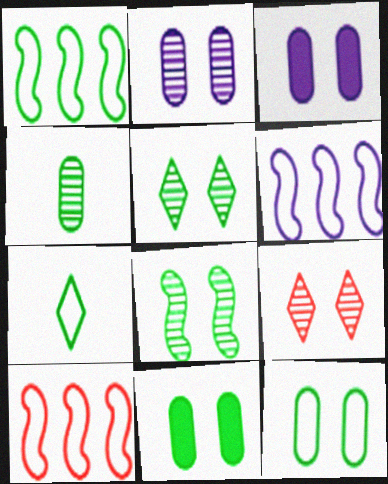[[1, 6, 10], 
[1, 7, 12], 
[2, 8, 9]]